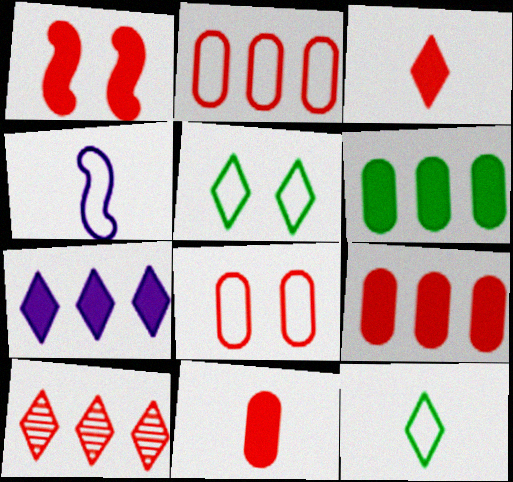[[1, 3, 9], 
[2, 4, 5]]